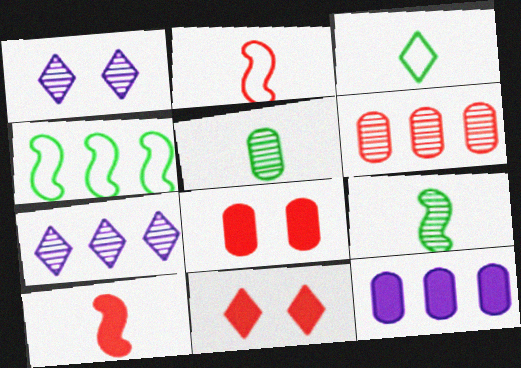[[1, 6, 9], 
[2, 6, 11], 
[3, 7, 11]]